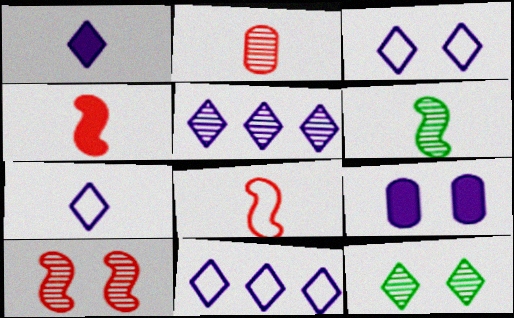[[1, 3, 5], 
[3, 7, 11]]